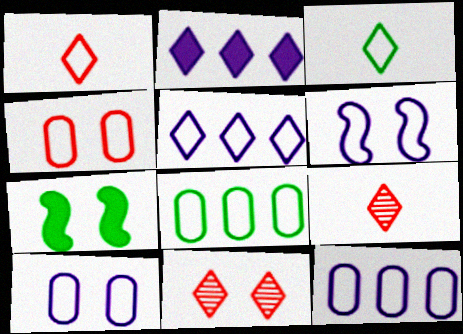[[1, 6, 8], 
[2, 3, 11], 
[7, 9, 12], 
[7, 10, 11]]